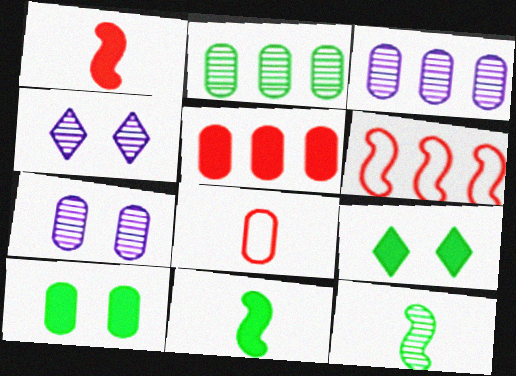[[3, 8, 10]]